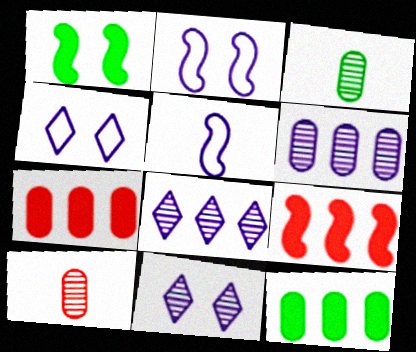[[3, 4, 9]]